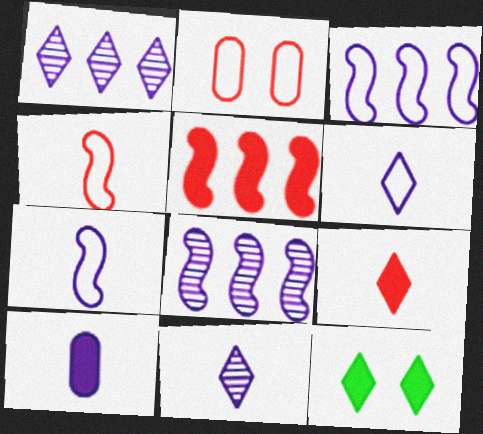[[5, 10, 12], 
[7, 10, 11]]